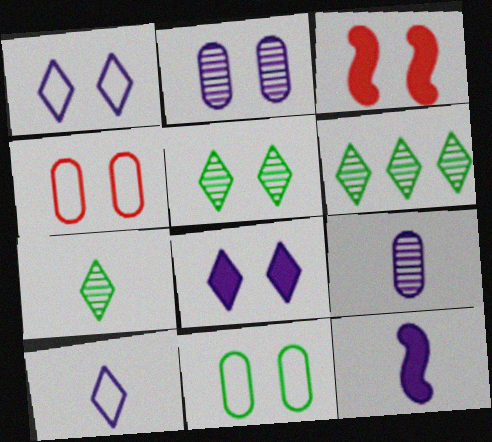[[4, 6, 12], 
[5, 6, 7], 
[9, 10, 12]]